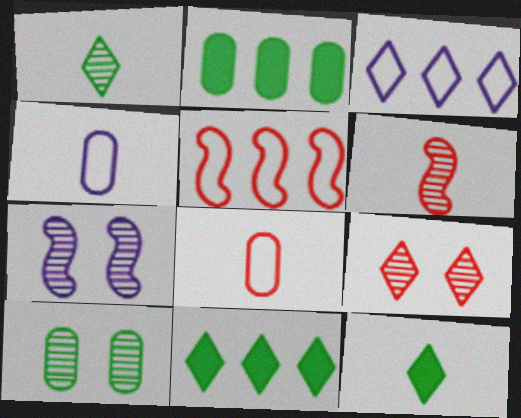[[3, 9, 12], 
[4, 6, 12], 
[7, 8, 11], 
[7, 9, 10]]